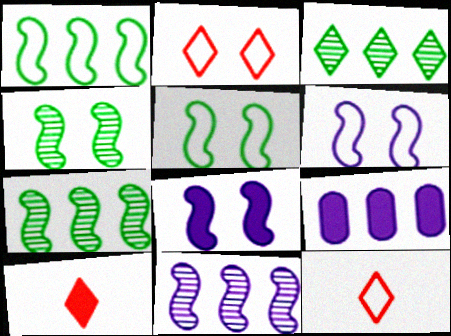[[4, 9, 12]]